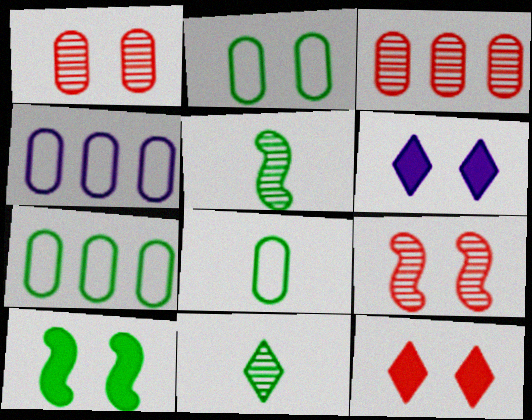[[2, 6, 9], 
[2, 7, 8], 
[4, 5, 12], 
[7, 10, 11]]